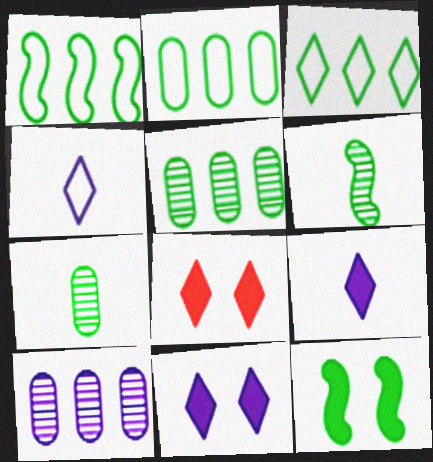[[1, 2, 3], 
[1, 6, 12], 
[3, 7, 12]]